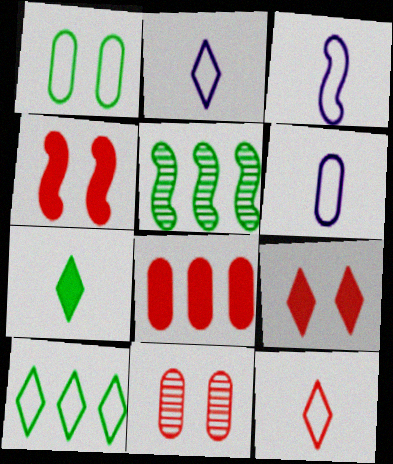[[1, 5, 7], 
[2, 3, 6], 
[3, 4, 5], 
[5, 6, 9]]